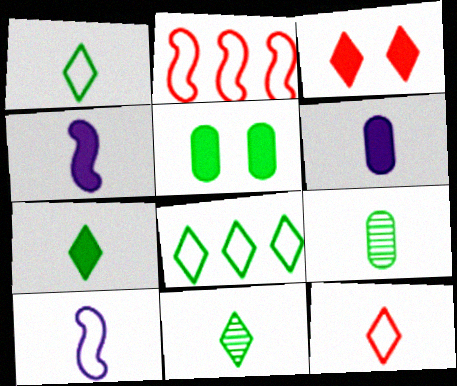[[1, 7, 11], 
[4, 9, 12]]